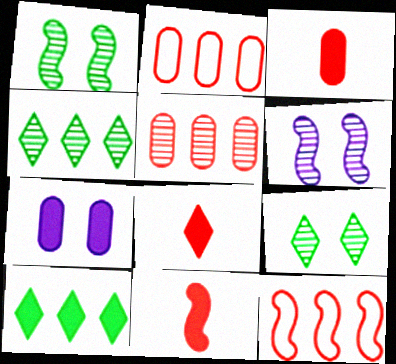[[3, 8, 11], 
[7, 10, 11]]